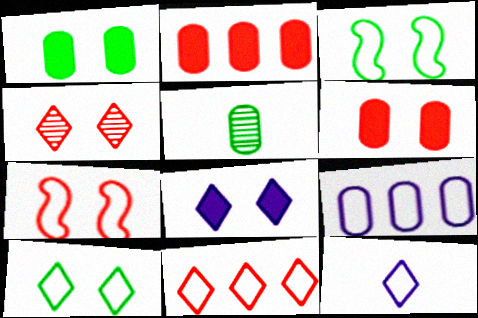[[4, 6, 7], 
[4, 8, 10], 
[5, 6, 9], 
[10, 11, 12]]